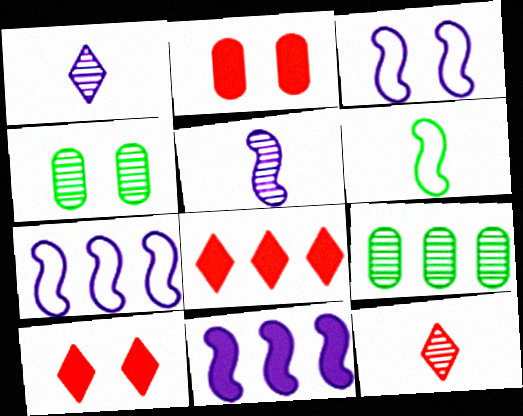[[3, 4, 10], 
[3, 5, 11], 
[7, 8, 9]]